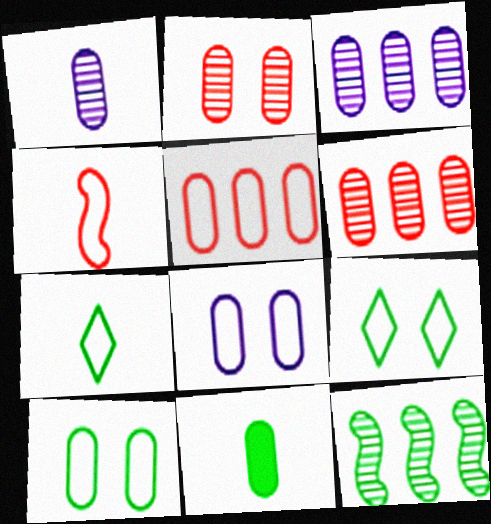[[6, 8, 11], 
[9, 11, 12]]